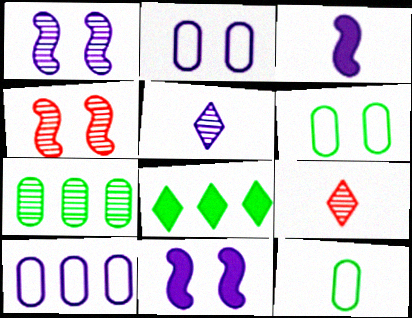[[1, 7, 9], 
[3, 9, 12], 
[4, 5, 7], 
[5, 10, 11]]